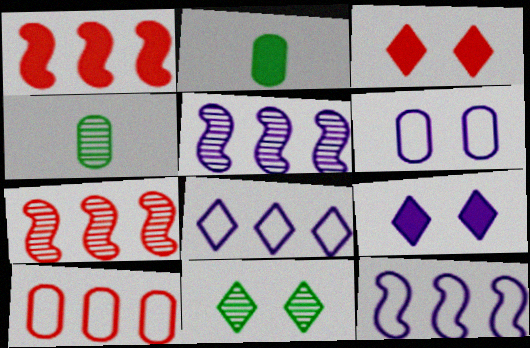[[1, 2, 9], 
[3, 4, 12]]